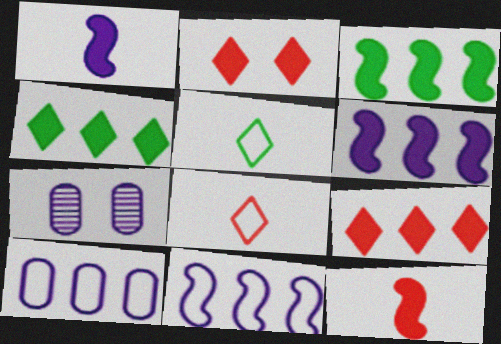[[3, 7, 8]]